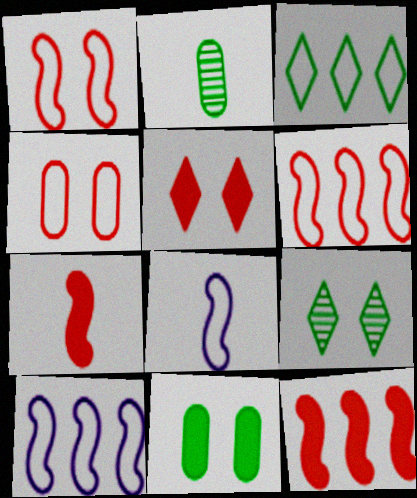[[2, 5, 10], 
[3, 4, 8]]